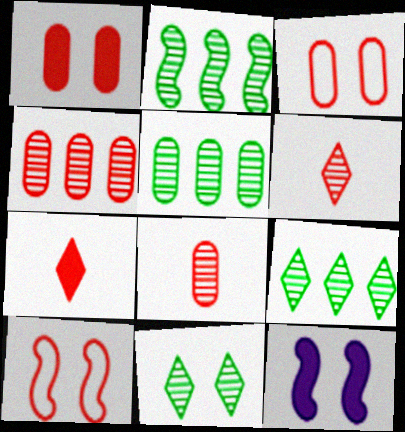[[2, 5, 9], 
[3, 11, 12], 
[4, 7, 10]]